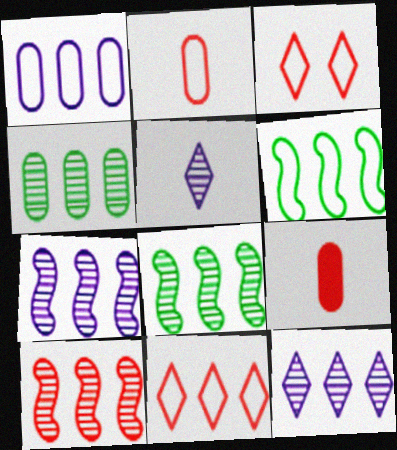[[1, 6, 11], 
[3, 9, 10], 
[4, 10, 12], 
[7, 8, 10]]